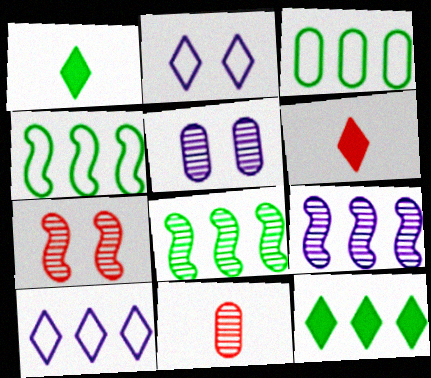[[3, 8, 12], 
[4, 5, 6]]